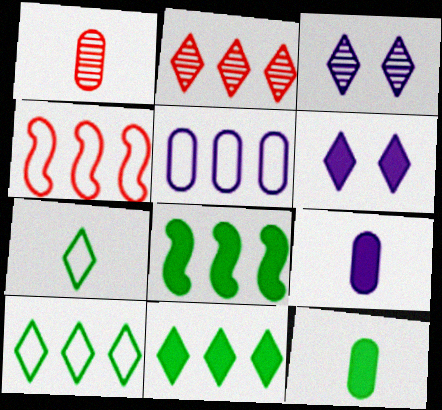[[2, 5, 8], 
[2, 6, 7], 
[3, 4, 12], 
[4, 5, 10]]